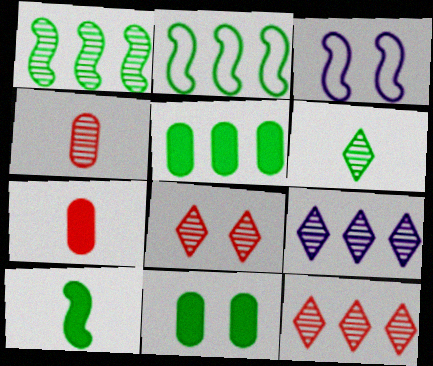[[2, 6, 11], 
[3, 8, 11], 
[6, 8, 9]]